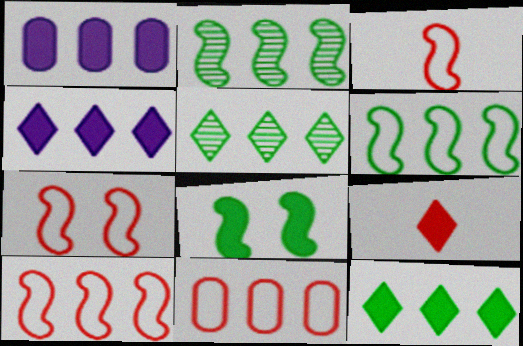[[1, 5, 10], 
[1, 8, 9], 
[2, 4, 11], 
[3, 7, 10]]